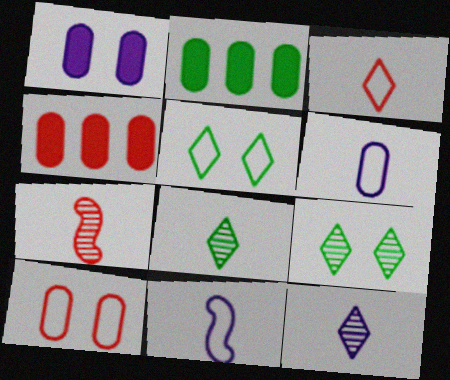[[4, 9, 11]]